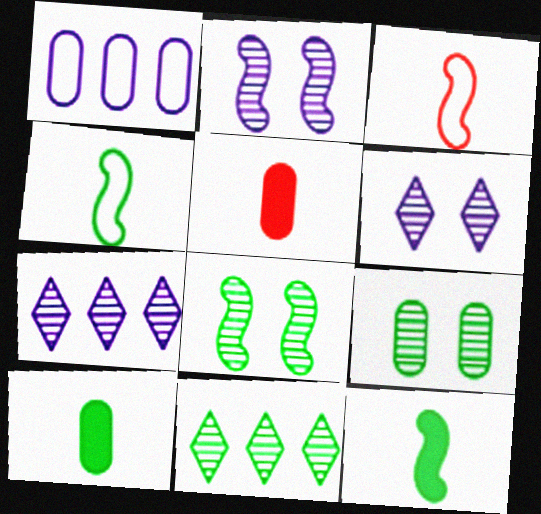[[1, 5, 9]]